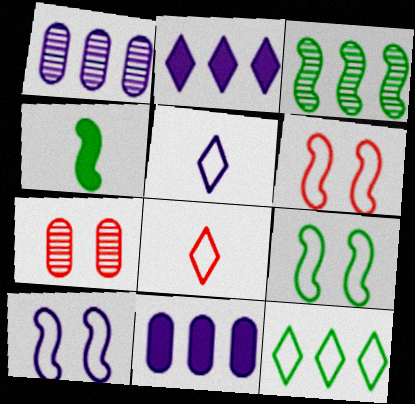[[3, 4, 9], 
[6, 9, 10]]